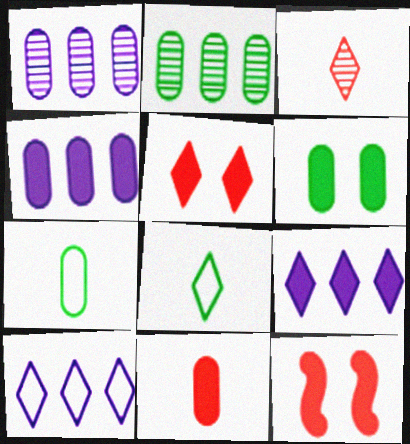[[1, 8, 12], 
[2, 6, 7], 
[4, 6, 11]]